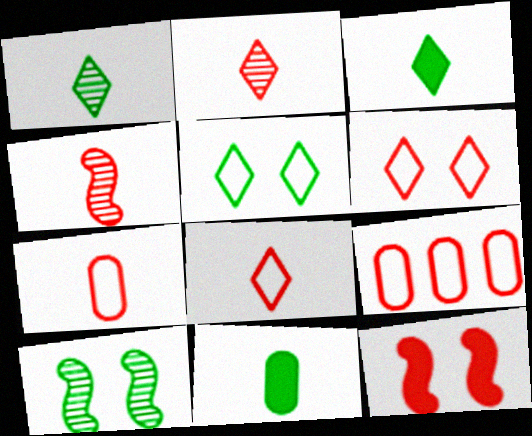[[2, 9, 12]]